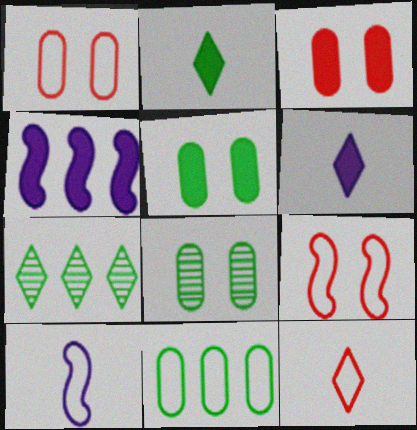[[2, 3, 4], 
[3, 7, 10], 
[4, 8, 12]]